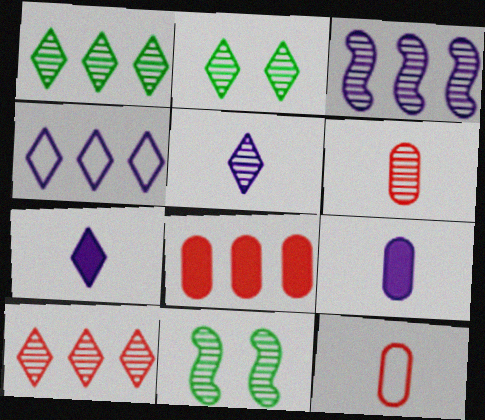[[2, 3, 6], 
[2, 5, 10]]